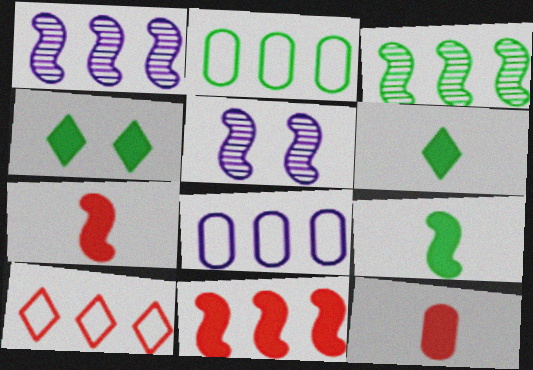[]